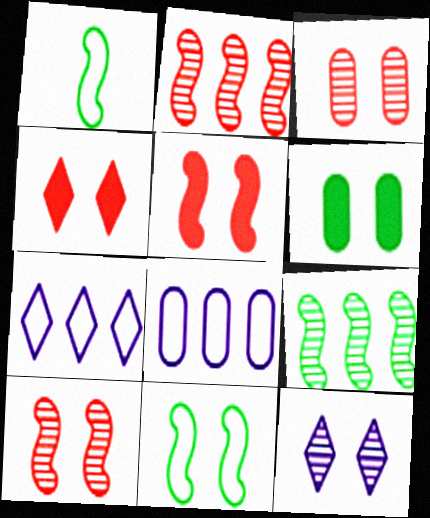[]